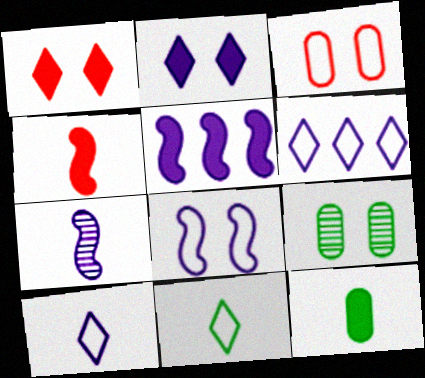[[1, 5, 12], 
[1, 8, 9], 
[4, 6, 9], 
[5, 7, 8]]